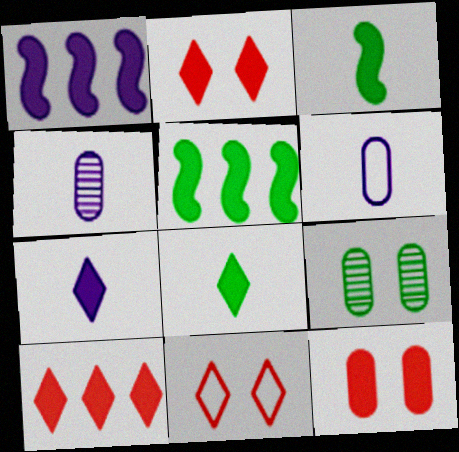[[1, 8, 12], 
[4, 5, 11], 
[5, 7, 12]]